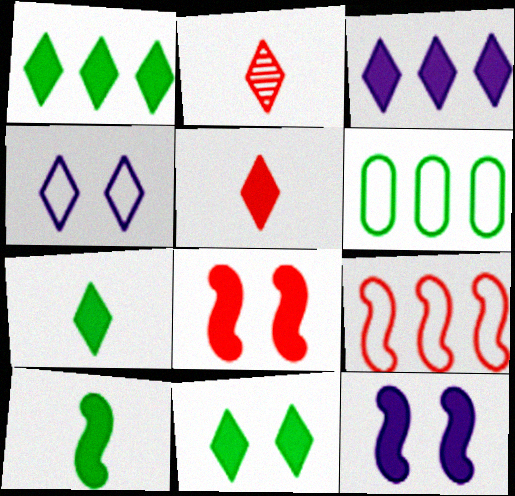[[1, 2, 4], 
[1, 7, 11], 
[2, 6, 12], 
[3, 5, 11]]